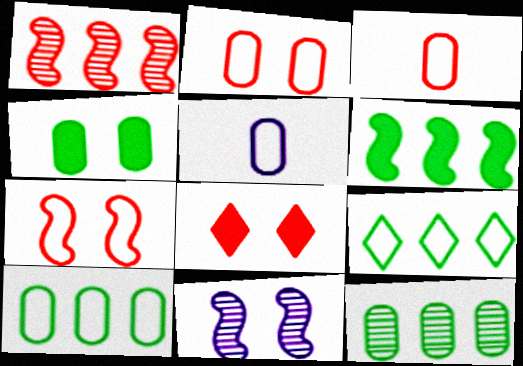[[1, 3, 8], 
[2, 5, 10], 
[5, 7, 9], 
[6, 9, 12]]